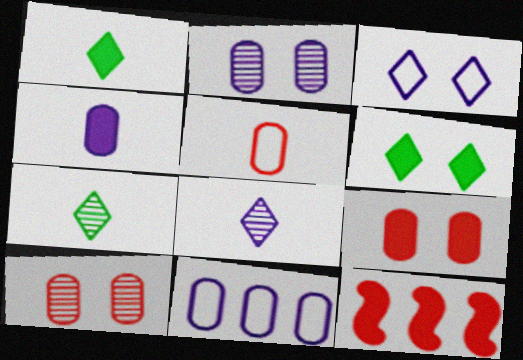[[2, 4, 11], 
[4, 6, 12]]